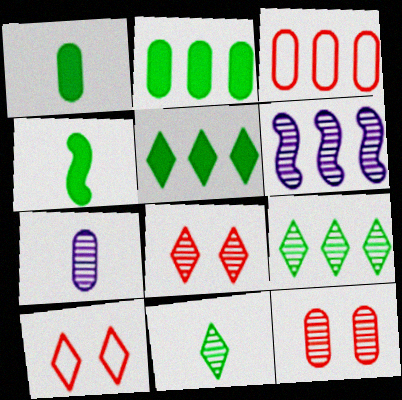[[1, 6, 10], 
[3, 5, 6], 
[6, 11, 12]]